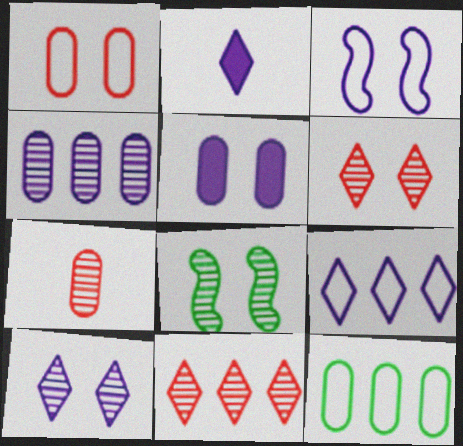[[2, 3, 4], 
[2, 9, 10], 
[3, 5, 10], 
[5, 7, 12]]